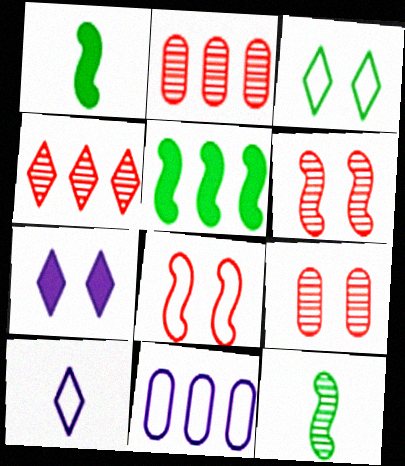[[4, 5, 11], 
[5, 9, 10]]